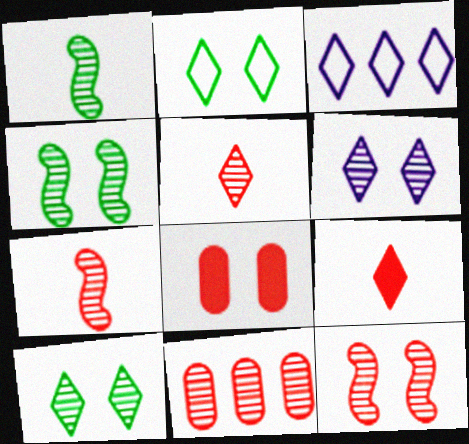[[1, 3, 8], 
[1, 6, 11], 
[3, 9, 10], 
[5, 11, 12]]